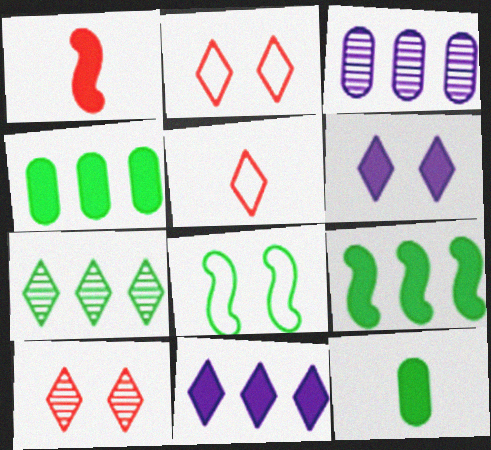[[1, 4, 6], 
[5, 6, 7], 
[7, 8, 12]]